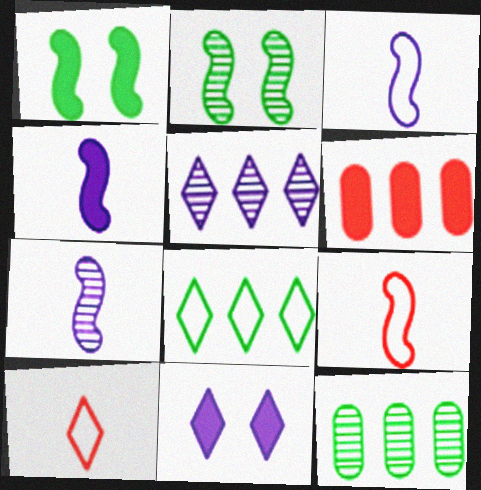[[3, 4, 7], 
[9, 11, 12]]